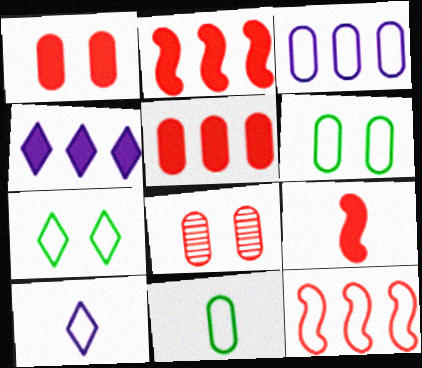[[6, 10, 12]]